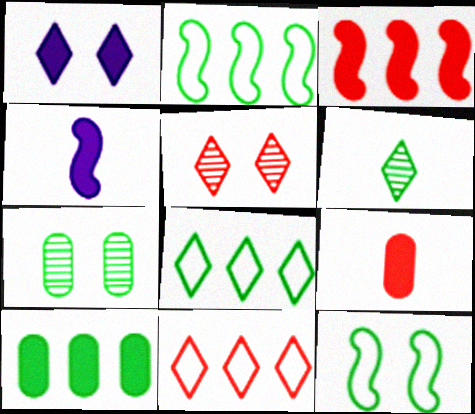[[1, 6, 11], 
[4, 7, 11], 
[6, 10, 12]]